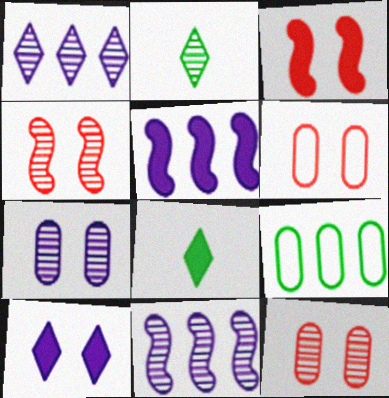[[2, 5, 6], 
[2, 11, 12], 
[6, 8, 11]]